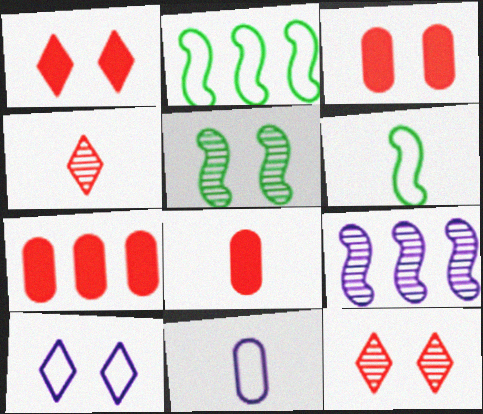[[3, 5, 10], 
[3, 7, 8]]